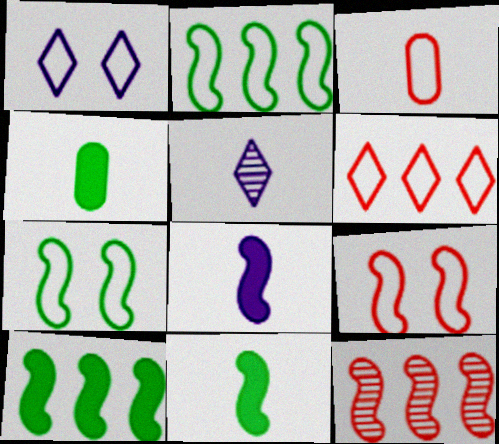[[1, 2, 3], 
[1, 4, 12], 
[3, 5, 11], 
[3, 6, 9], 
[7, 8, 12]]